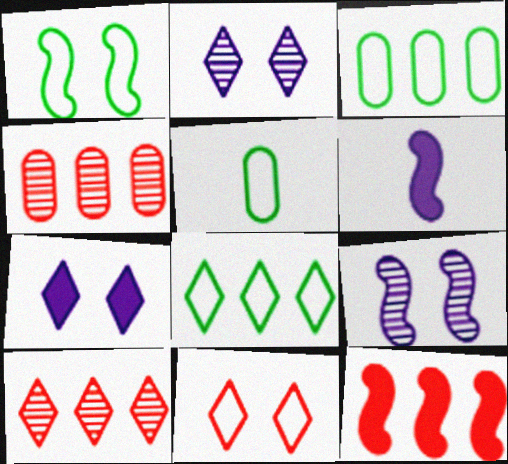[[1, 5, 8], 
[2, 5, 12]]